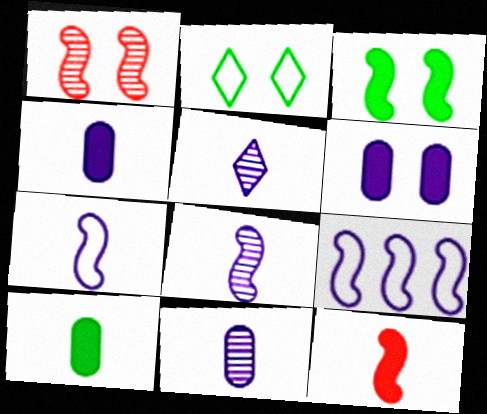[[1, 2, 6], 
[4, 5, 7], 
[5, 6, 9], 
[5, 8, 11]]